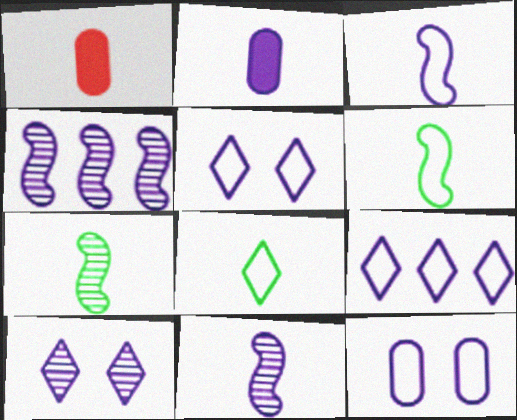[[1, 8, 11], 
[2, 4, 5], 
[3, 9, 12]]